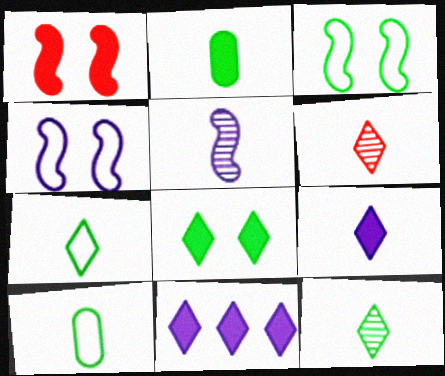[[1, 2, 11], 
[6, 7, 9]]